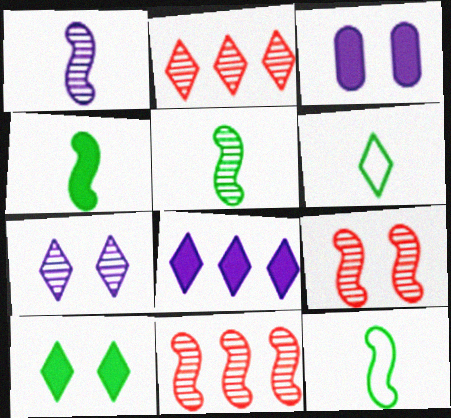[[2, 3, 12], 
[3, 6, 11], 
[4, 5, 12]]